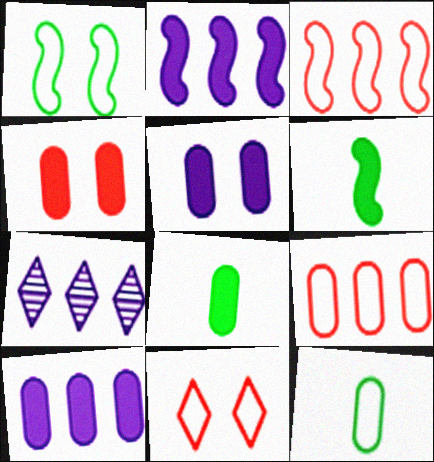[[4, 8, 10]]